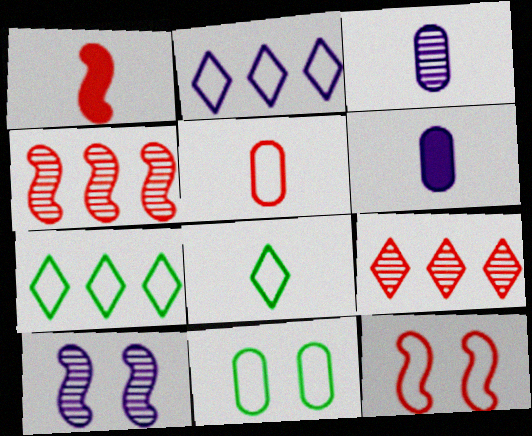[[1, 3, 8], 
[1, 4, 12], 
[2, 6, 10]]